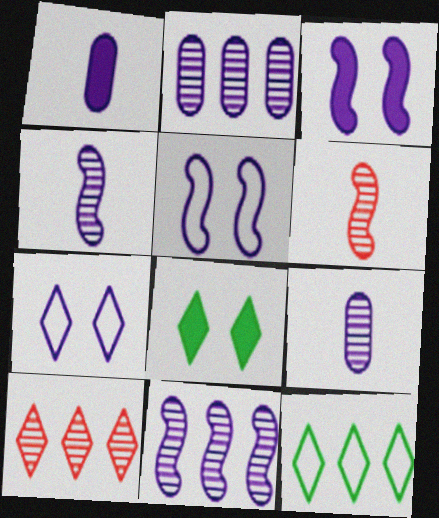[[1, 7, 11]]